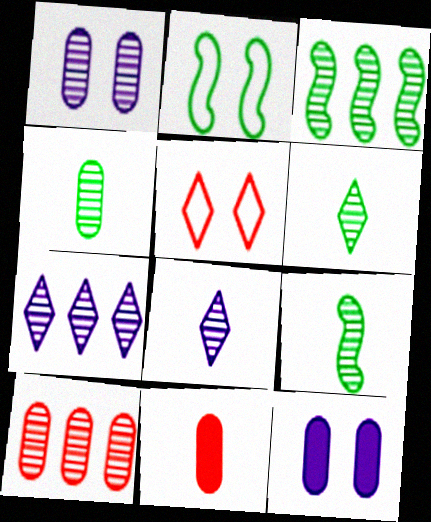[[1, 4, 10], 
[2, 7, 11], 
[3, 7, 10], 
[4, 6, 9]]